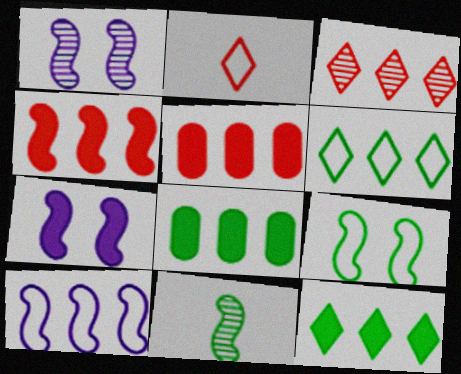[[1, 2, 8], 
[3, 8, 10]]